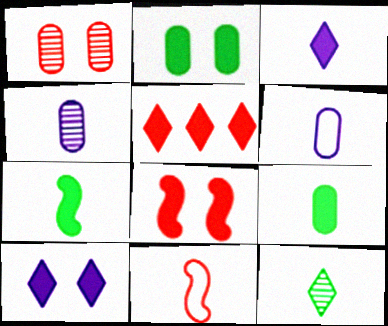[[1, 5, 11], 
[2, 8, 10]]